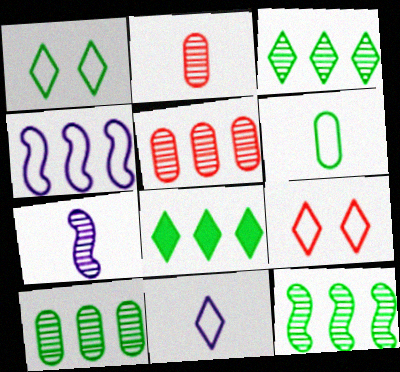[[3, 10, 12], 
[4, 5, 8], 
[4, 6, 9]]